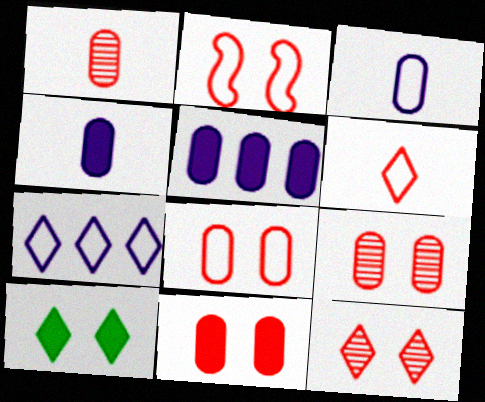[[2, 11, 12], 
[8, 9, 11]]